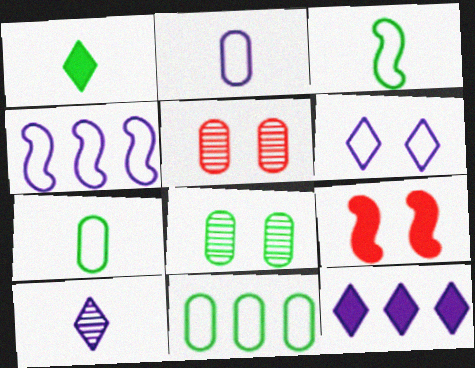[[1, 4, 5], 
[2, 4, 6], 
[3, 5, 12], 
[6, 8, 9], 
[6, 10, 12], 
[9, 10, 11]]